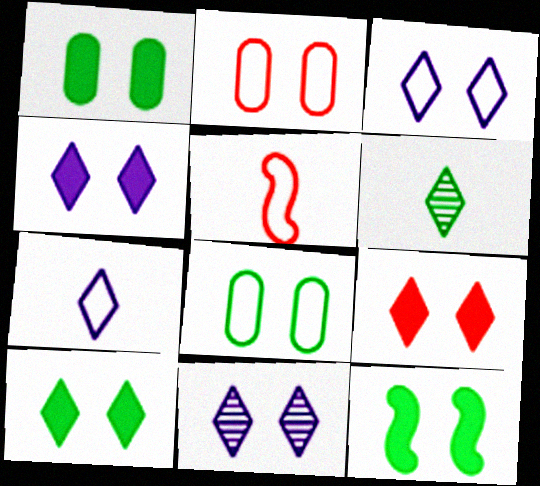[[1, 10, 12], 
[2, 11, 12], 
[3, 4, 11], 
[4, 9, 10]]